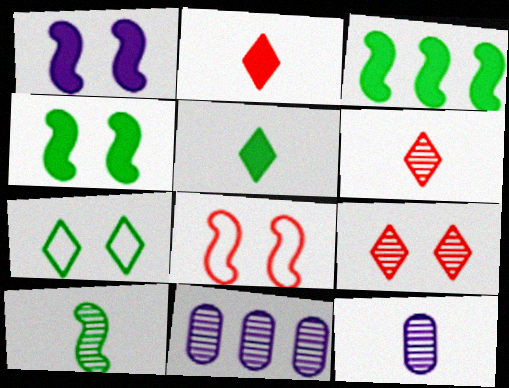[[5, 8, 11], 
[6, 10, 12], 
[9, 10, 11]]